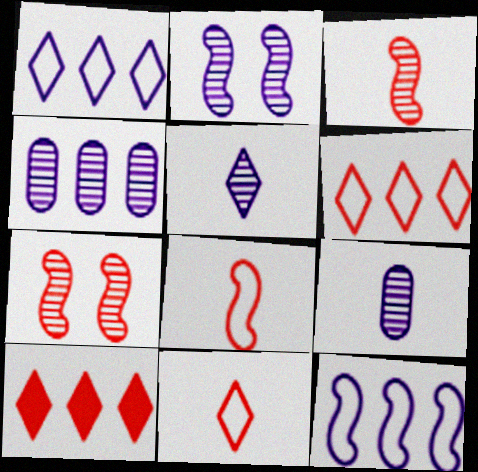[[2, 4, 5]]